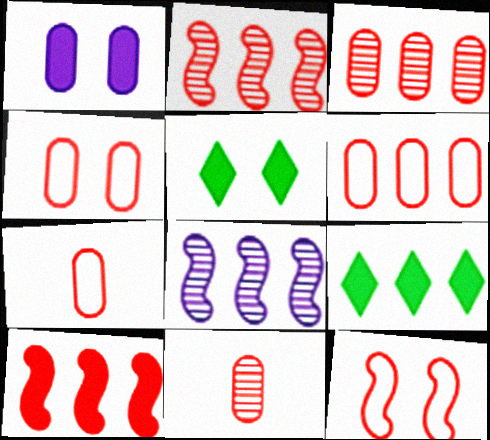[[4, 6, 7], 
[5, 7, 8], 
[6, 8, 9]]